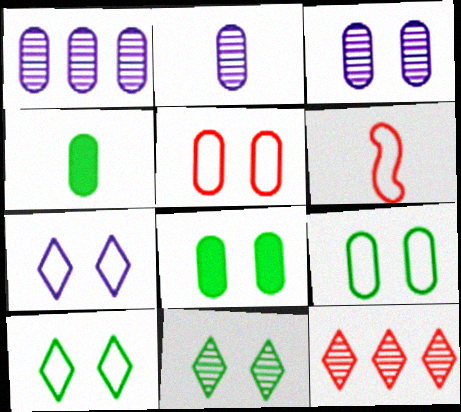[[1, 2, 3], 
[1, 4, 5], 
[3, 5, 8]]